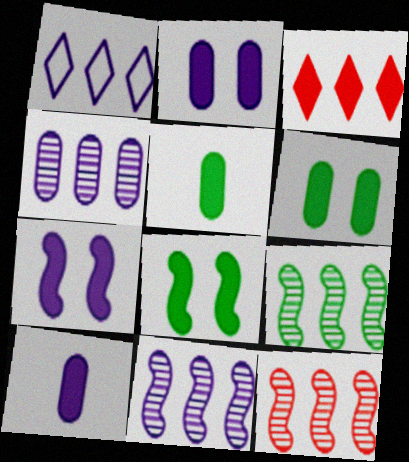[[3, 5, 7], 
[3, 8, 10], 
[9, 11, 12]]